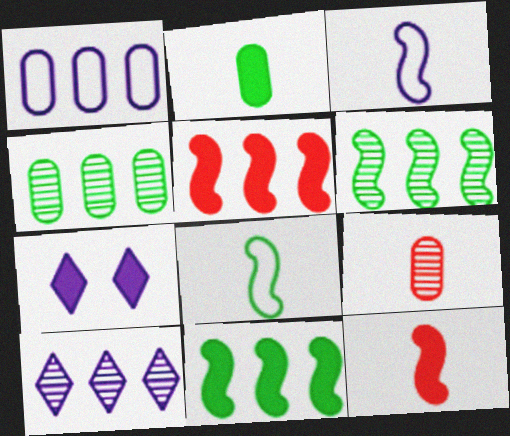[[2, 5, 7]]